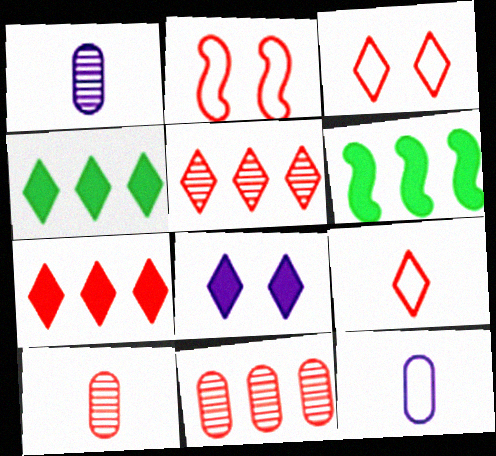[[1, 2, 4], 
[1, 3, 6], 
[2, 7, 10]]